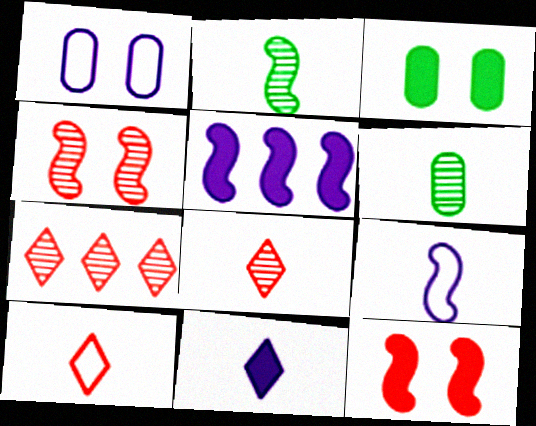[[3, 7, 9]]